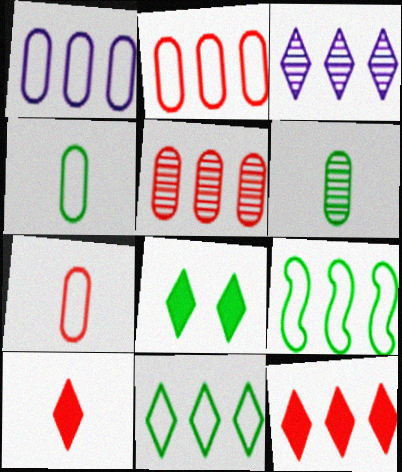[[3, 11, 12], 
[6, 8, 9]]